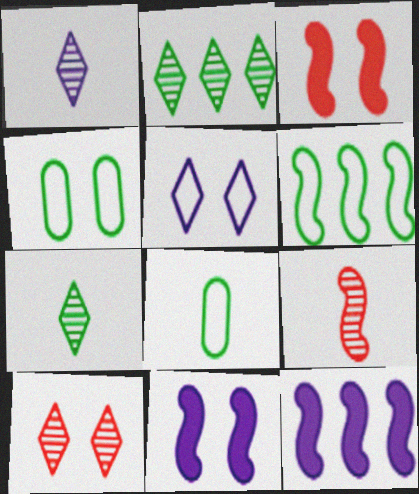[[1, 2, 10], 
[4, 10, 11], 
[6, 9, 11], 
[8, 10, 12]]